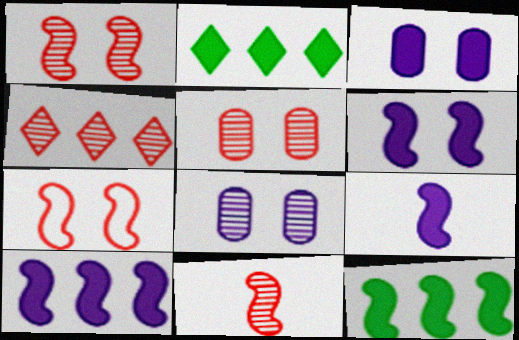[[4, 5, 11], 
[6, 9, 10]]